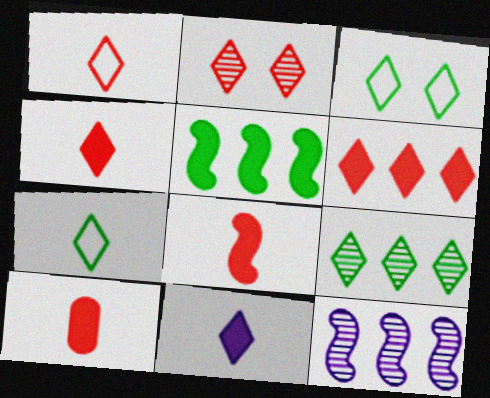[[1, 2, 6], 
[3, 10, 12], 
[4, 8, 10]]